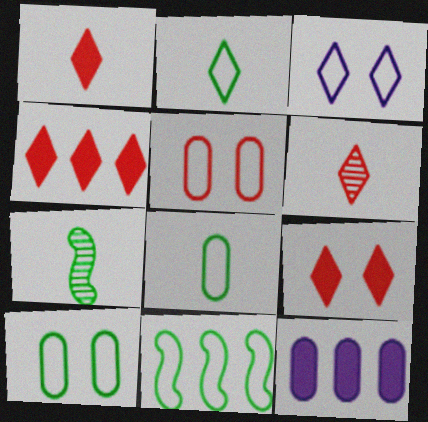[[1, 4, 9], 
[2, 10, 11]]